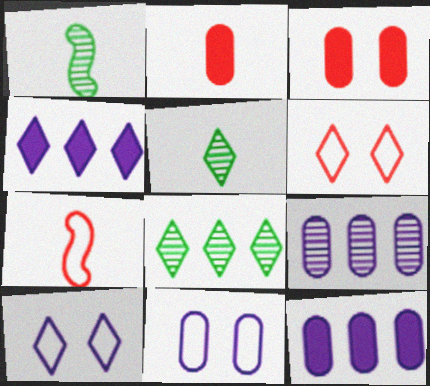[[1, 6, 12], 
[4, 5, 6]]